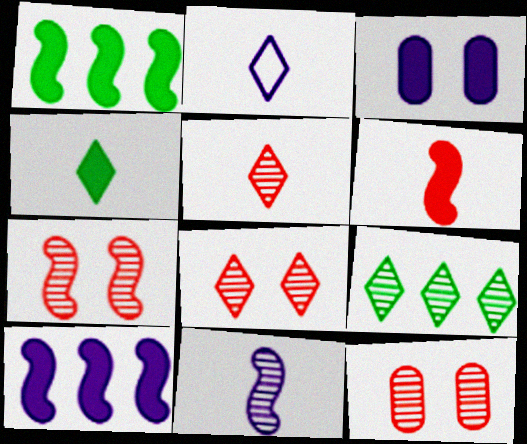[[1, 2, 12], 
[2, 4, 5], 
[7, 8, 12], 
[9, 11, 12]]